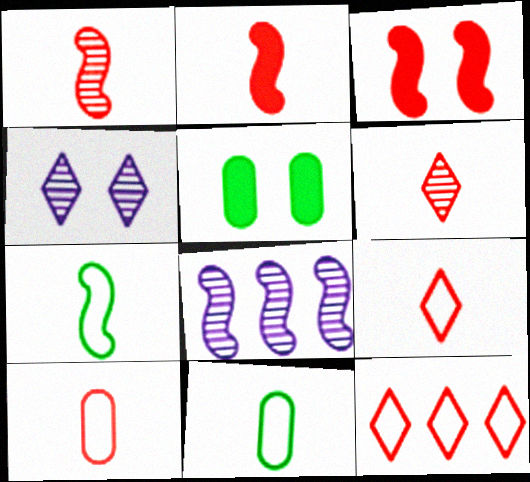[[2, 6, 10], 
[3, 7, 8], 
[5, 8, 9]]